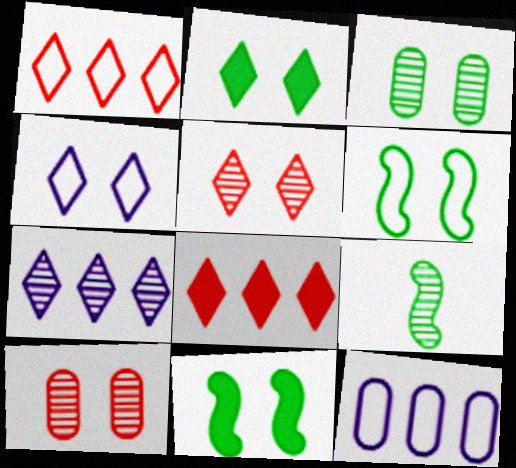[[2, 3, 6], 
[2, 4, 5], 
[4, 10, 11], 
[7, 9, 10]]